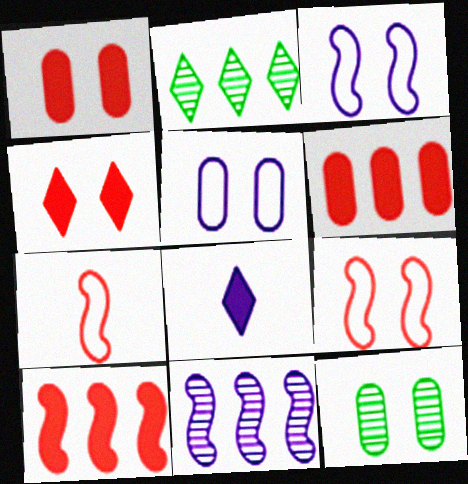[[1, 5, 12], 
[3, 4, 12], 
[5, 8, 11]]